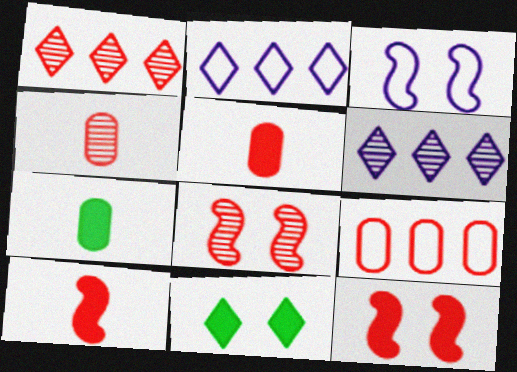[[1, 3, 7], 
[1, 4, 8], 
[2, 7, 8]]